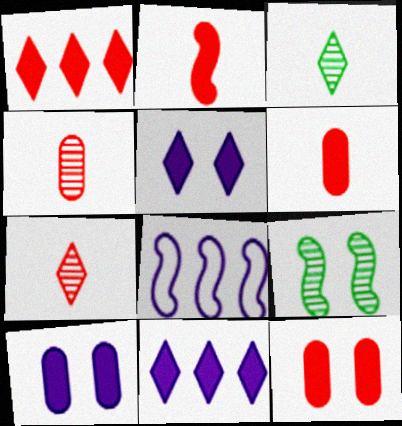[[1, 2, 12], 
[2, 8, 9], 
[3, 8, 12]]